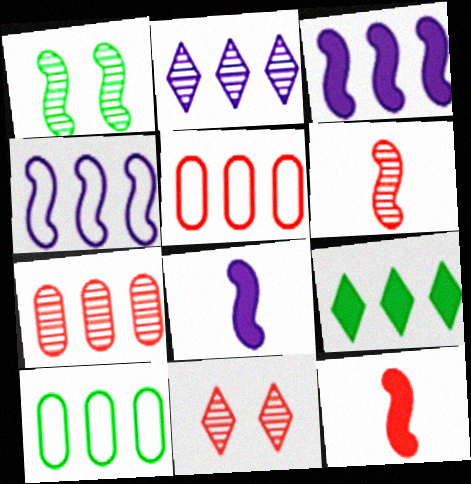[[1, 4, 12], 
[4, 7, 9], 
[5, 11, 12], 
[6, 7, 11], 
[8, 10, 11]]